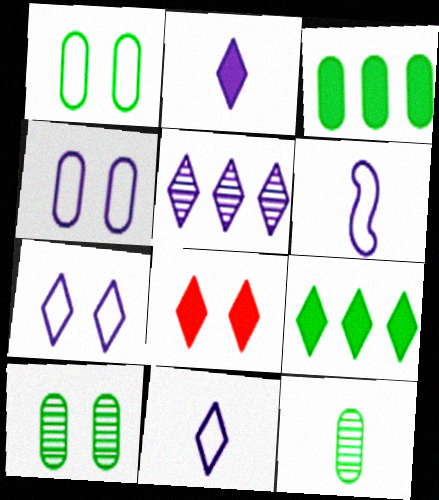[[1, 3, 12], 
[2, 5, 7], 
[2, 8, 9]]